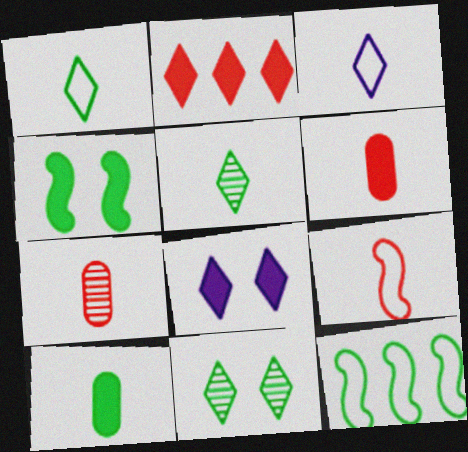[[2, 3, 11], 
[7, 8, 12], 
[10, 11, 12]]